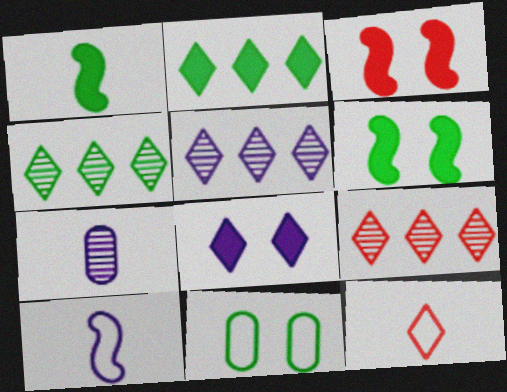[[1, 4, 11], 
[1, 7, 12], 
[4, 5, 9], 
[4, 8, 12]]